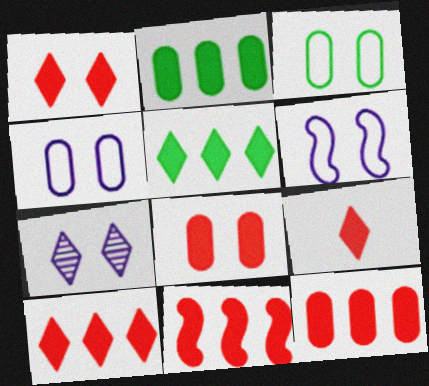[[1, 9, 10], 
[8, 9, 11], 
[10, 11, 12]]